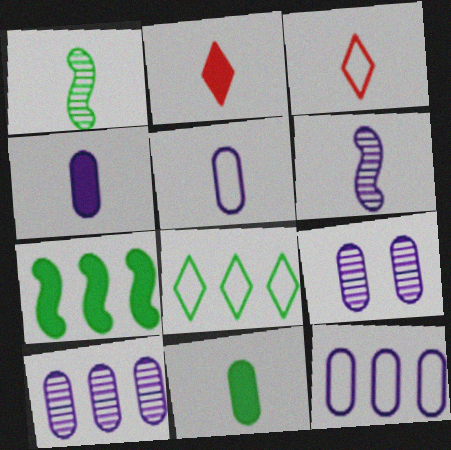[[1, 2, 5], 
[1, 3, 4], 
[3, 6, 11], 
[3, 7, 9], 
[4, 9, 12]]